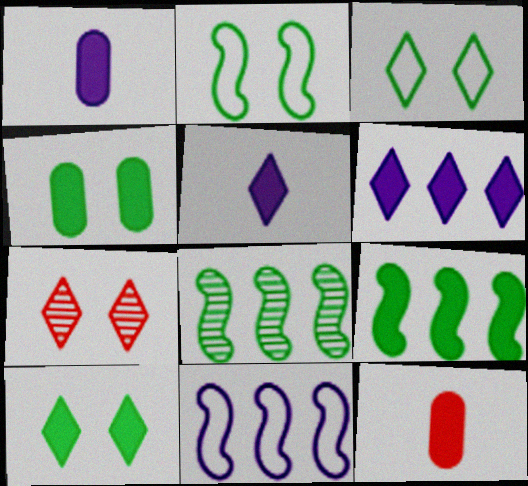[]